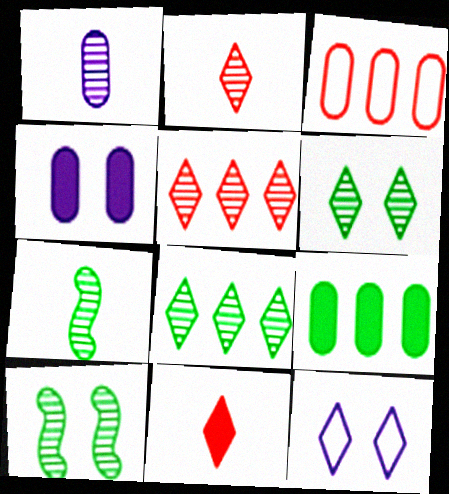[[1, 2, 7], 
[1, 5, 10], 
[8, 11, 12]]